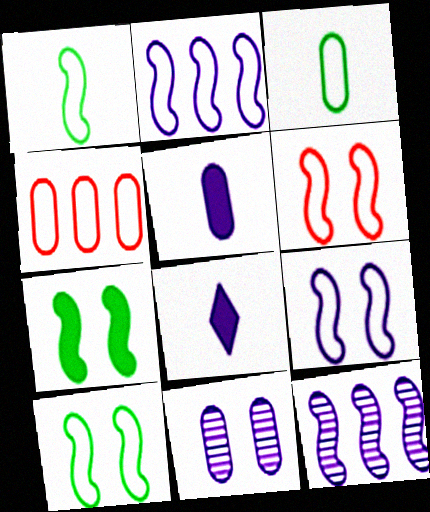[[1, 2, 6], 
[2, 8, 11], 
[6, 9, 10]]